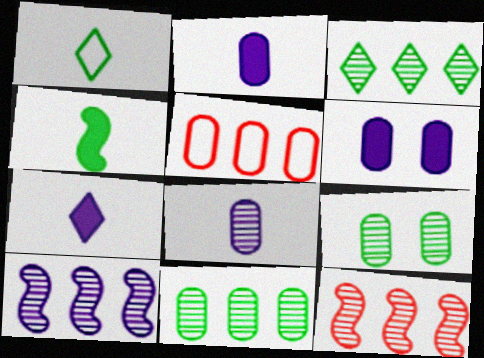[[1, 6, 12], 
[2, 5, 9]]